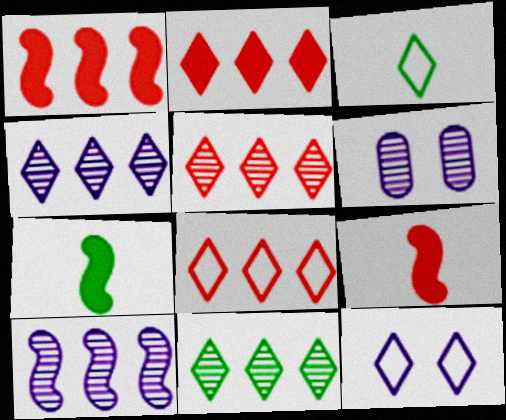[[1, 3, 6], 
[2, 5, 8], 
[3, 8, 12], 
[4, 5, 11], 
[6, 7, 8]]